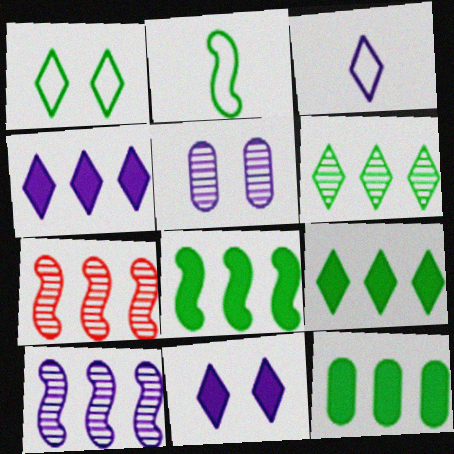[[8, 9, 12]]